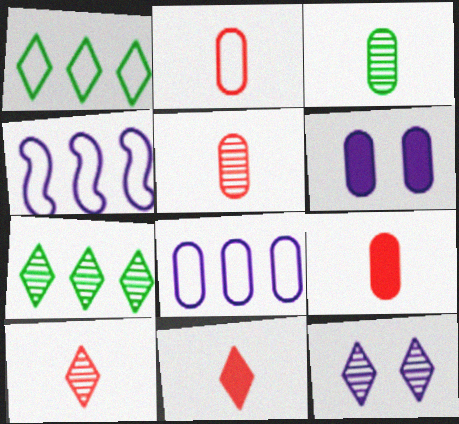[[1, 11, 12], 
[2, 5, 9], 
[7, 10, 12]]